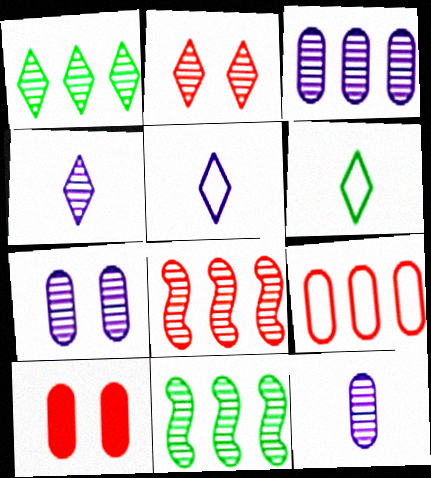[[1, 2, 4], 
[1, 3, 8], 
[2, 11, 12], 
[3, 7, 12], 
[5, 10, 11]]